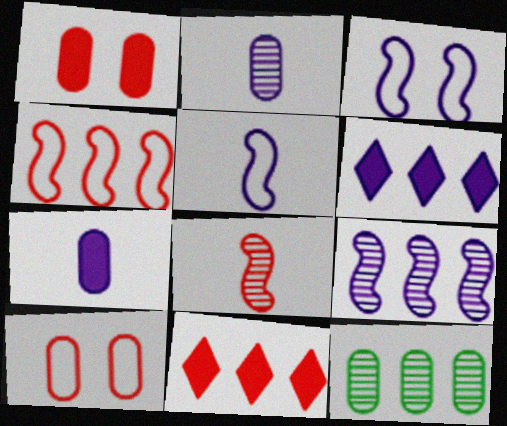[[2, 3, 6], 
[4, 6, 12], 
[7, 10, 12], 
[8, 10, 11]]